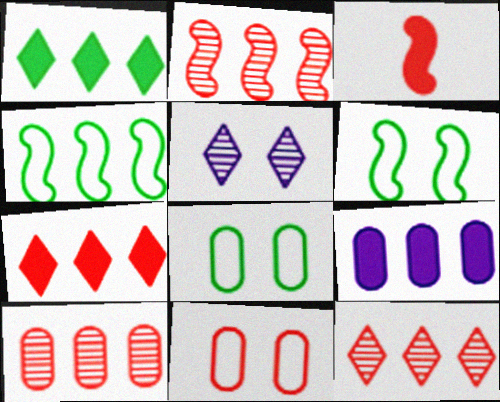[[2, 10, 12], 
[3, 11, 12], 
[4, 9, 12]]